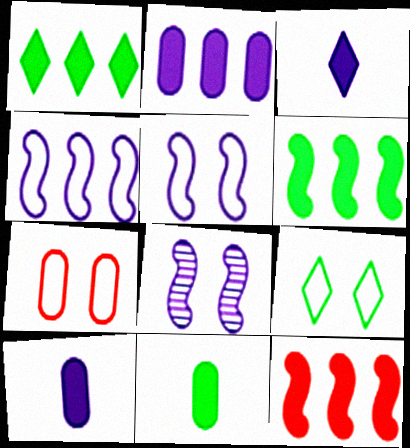[[1, 2, 12], 
[5, 7, 9]]